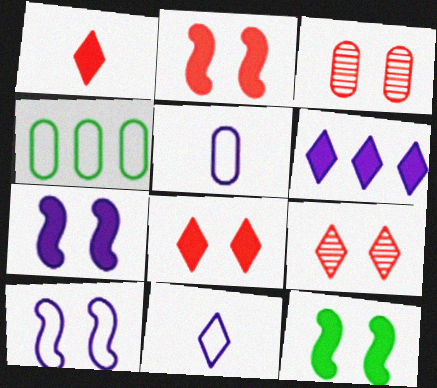[[2, 7, 12]]